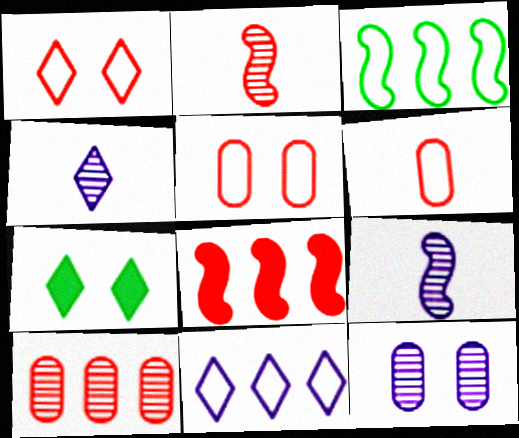[]